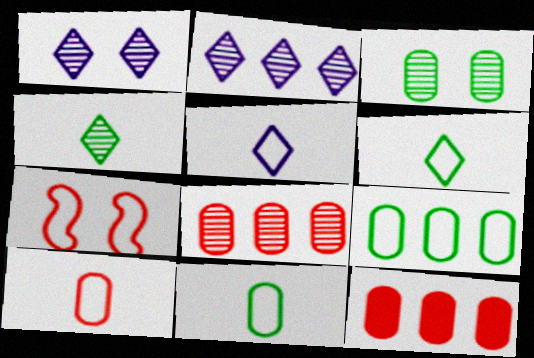[[5, 7, 9]]